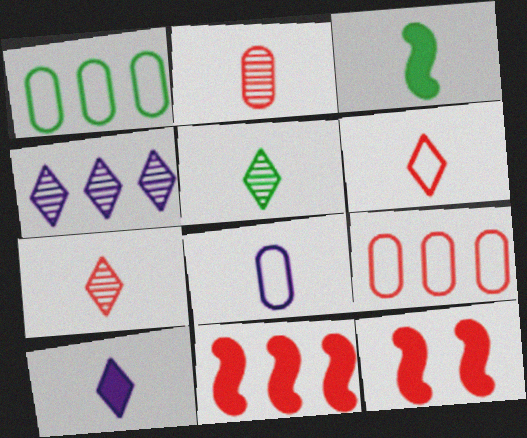[[1, 4, 11], 
[3, 7, 8], 
[5, 6, 10], 
[7, 9, 12]]